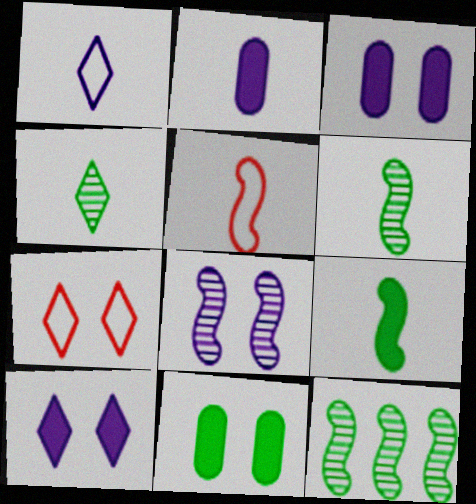[[2, 4, 5], 
[2, 7, 12], 
[7, 8, 11]]